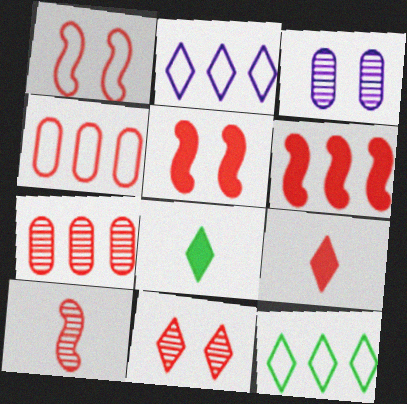[[1, 6, 10], 
[1, 7, 9], 
[2, 8, 11], 
[7, 10, 11]]